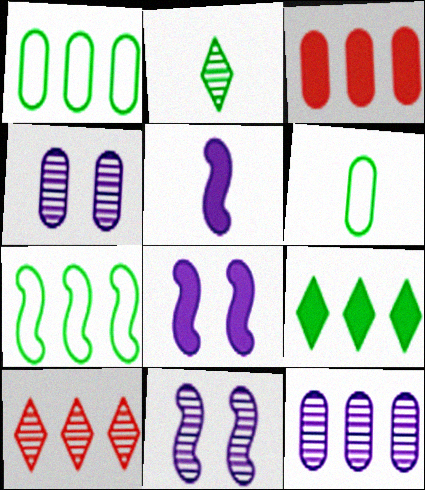[[1, 3, 12], 
[3, 4, 6], 
[6, 8, 10]]